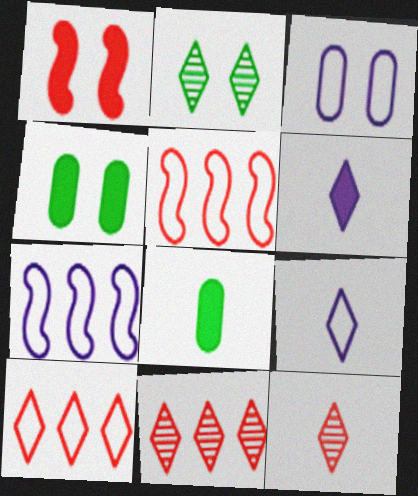[[1, 2, 3], 
[2, 6, 10], 
[3, 7, 9], 
[4, 7, 12]]